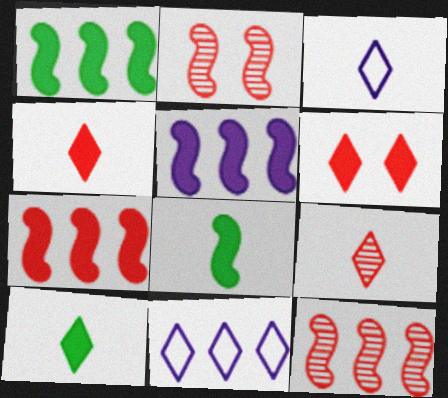[[1, 5, 7], 
[3, 9, 10]]